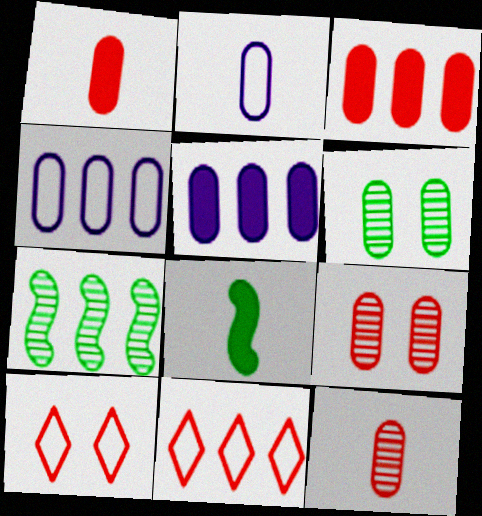[[1, 4, 6], 
[2, 3, 6], 
[5, 7, 11]]